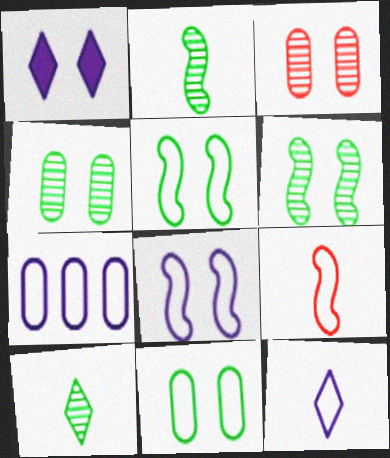[[1, 3, 5], 
[7, 8, 12]]